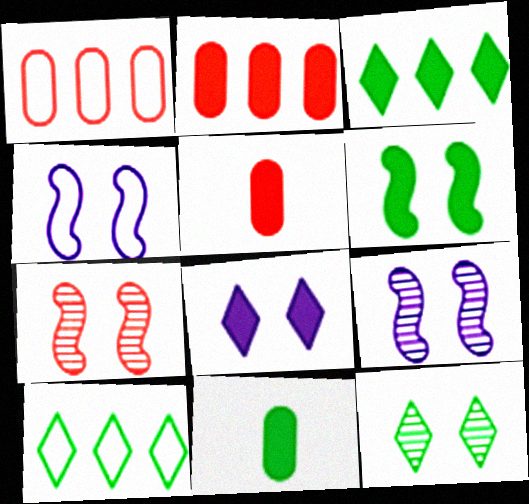[[3, 6, 11], 
[4, 6, 7], 
[5, 9, 10]]